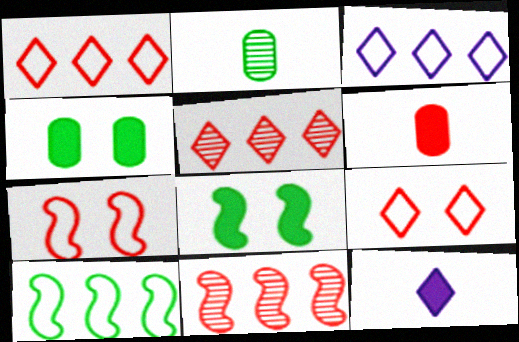[[5, 6, 7], 
[6, 9, 11]]